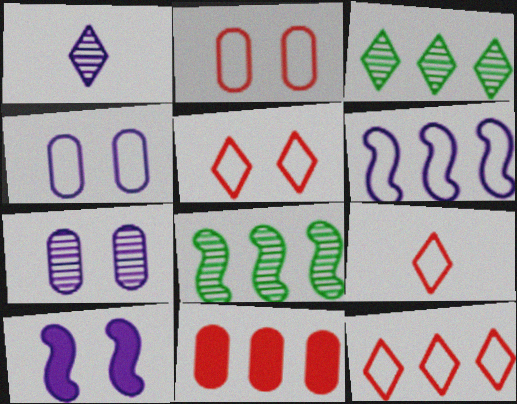[[3, 6, 11], 
[5, 9, 12]]